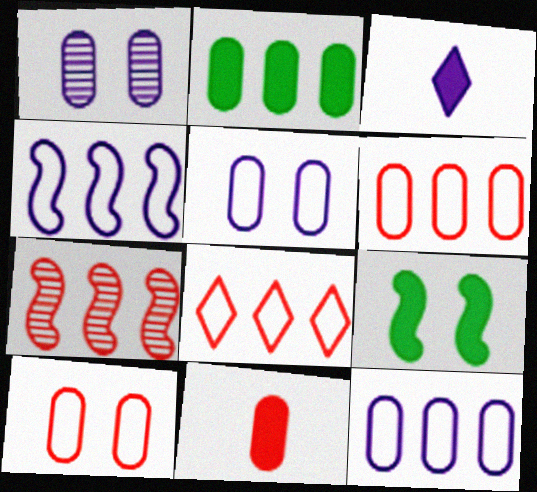[[1, 3, 4]]